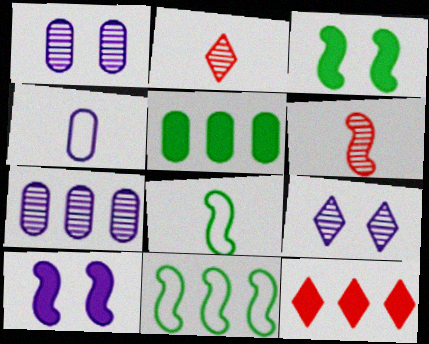[[1, 8, 12], 
[6, 10, 11], 
[7, 11, 12]]